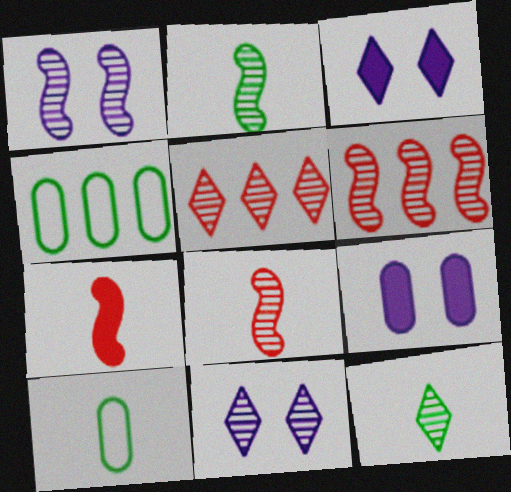[[1, 2, 6], 
[3, 4, 8], 
[3, 6, 10], 
[4, 7, 11], 
[5, 11, 12]]